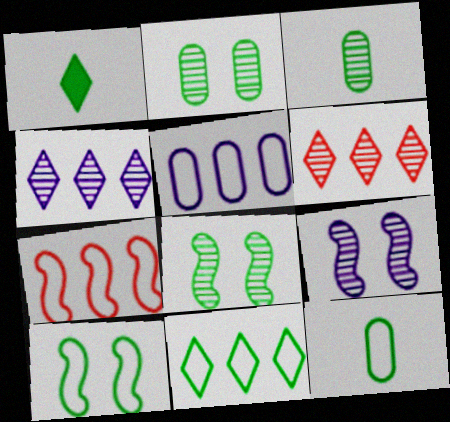[[3, 6, 9], 
[5, 7, 11], 
[10, 11, 12]]